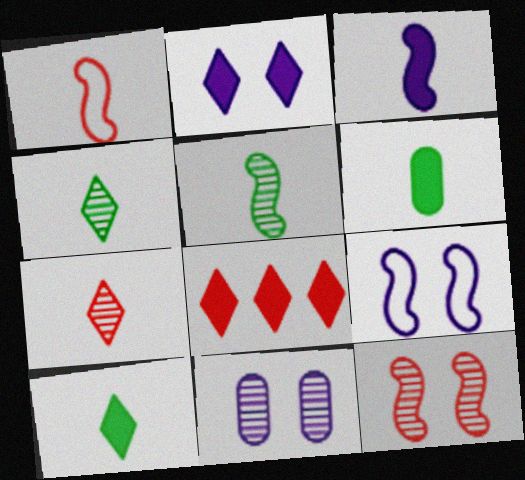[[1, 3, 5], 
[2, 8, 10], 
[2, 9, 11]]